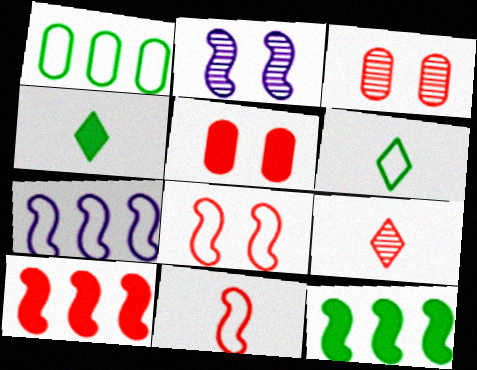[[2, 11, 12], 
[3, 4, 7]]